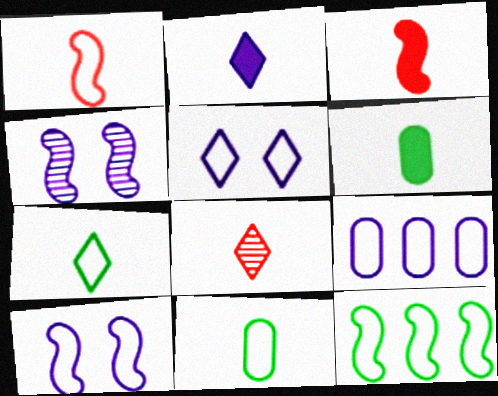[[1, 10, 12], 
[2, 3, 6], 
[2, 4, 9], 
[2, 7, 8], 
[3, 4, 12]]